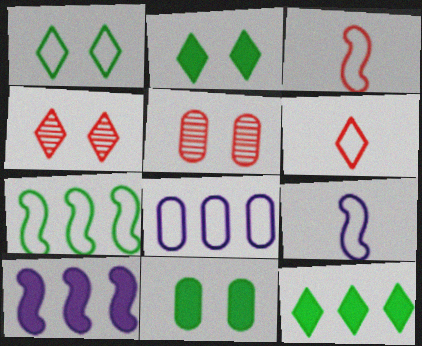[[1, 3, 8], 
[5, 9, 12]]